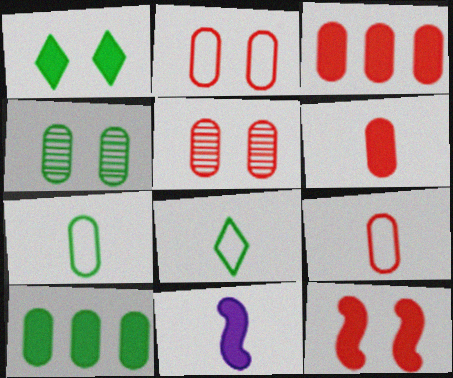[[1, 3, 11], 
[3, 5, 9], 
[4, 7, 10]]